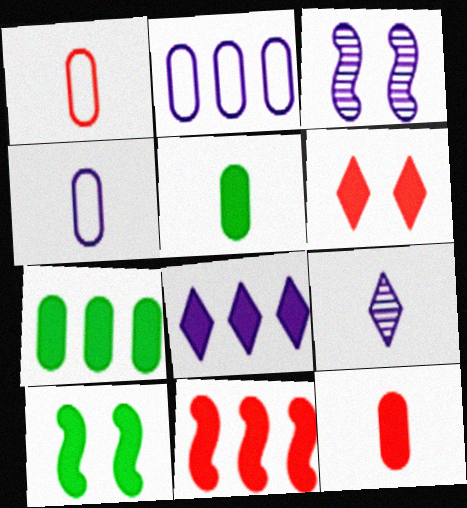[[3, 4, 8], 
[6, 11, 12], 
[7, 8, 11], 
[8, 10, 12]]